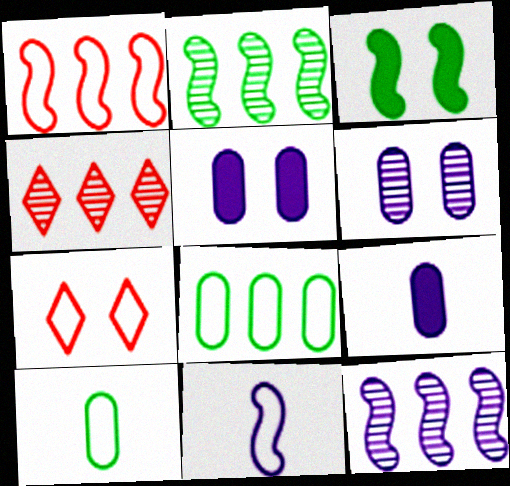[[2, 7, 9], 
[3, 6, 7], 
[7, 8, 11]]